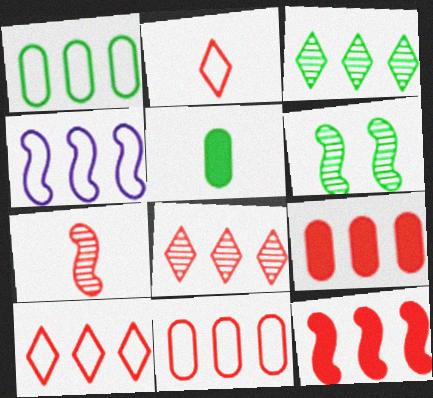[[1, 4, 10], 
[3, 4, 9], 
[8, 11, 12]]